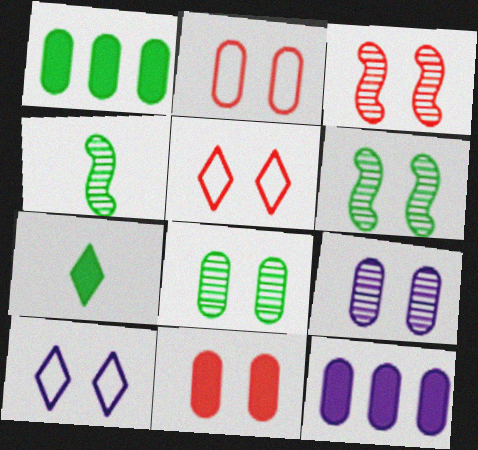[[3, 5, 11], 
[4, 5, 12], 
[6, 10, 11]]